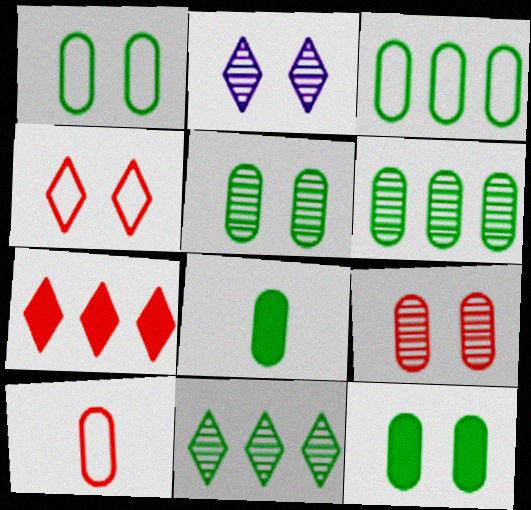[[1, 5, 12], 
[1, 6, 8], 
[3, 5, 8]]